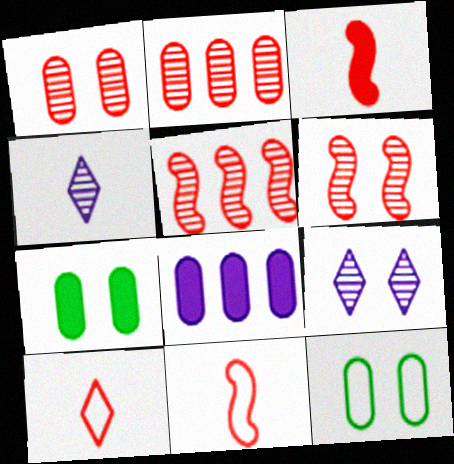[]